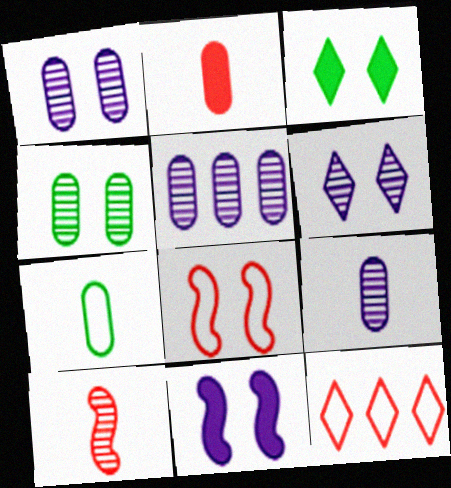[[1, 3, 8], 
[1, 5, 9], 
[2, 7, 9]]